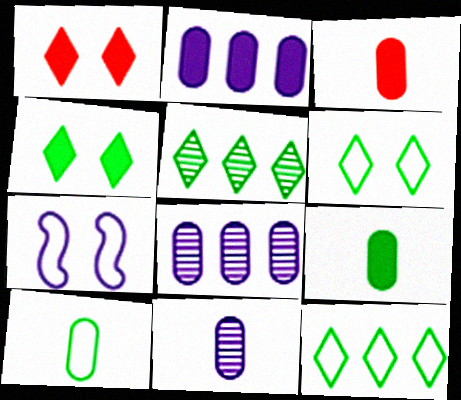[[3, 5, 7], 
[3, 10, 11]]